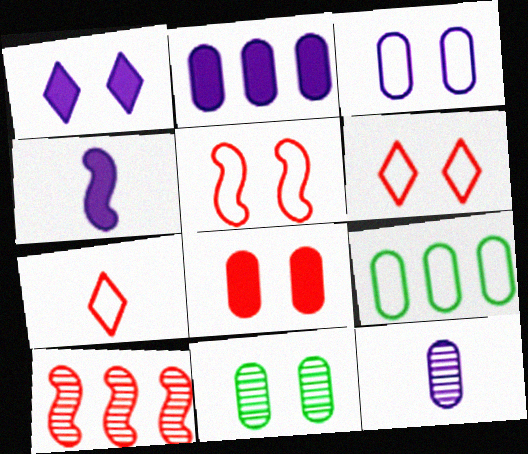[[1, 2, 4], 
[1, 5, 11], 
[2, 3, 12], 
[3, 8, 11], 
[7, 8, 10], 
[8, 9, 12]]